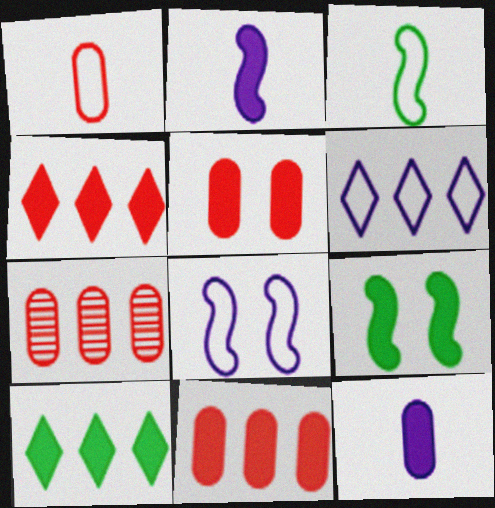[[1, 5, 7], 
[2, 5, 10], 
[4, 9, 12]]